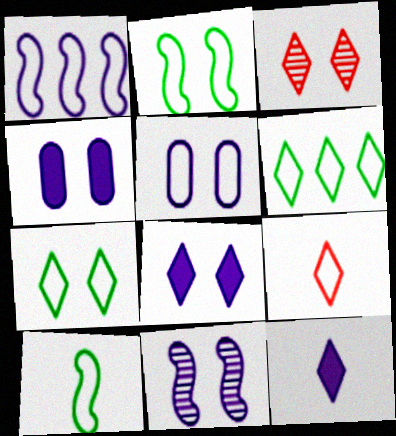[[2, 3, 4], 
[3, 6, 12], 
[3, 7, 8], 
[5, 8, 11]]